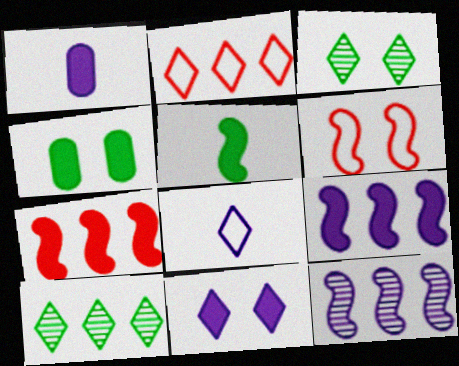[[1, 6, 10], 
[1, 9, 11], 
[5, 6, 12]]